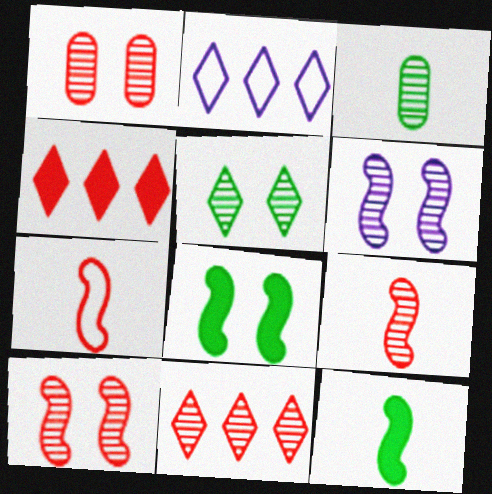[[1, 2, 12], 
[1, 4, 7], 
[1, 5, 6], 
[1, 9, 11], 
[3, 6, 11]]